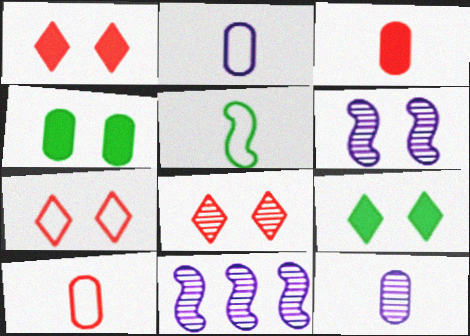[[1, 7, 8], 
[4, 6, 7], 
[9, 10, 11]]